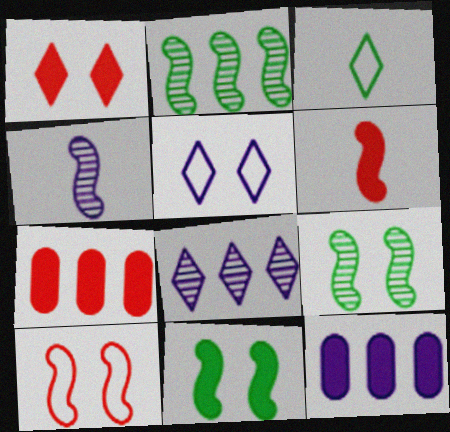[[1, 3, 8], 
[1, 6, 7], 
[4, 5, 12]]